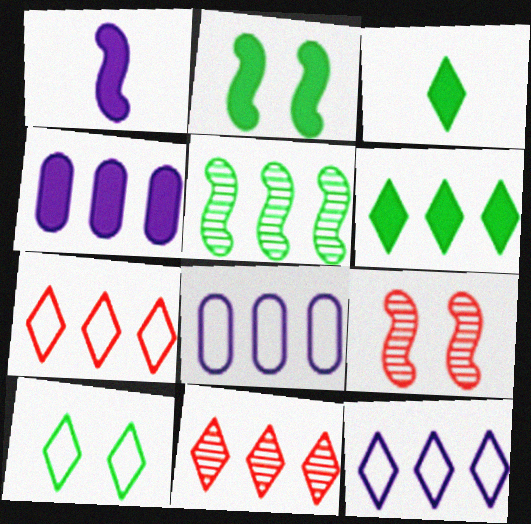[[3, 8, 9], 
[4, 5, 7], 
[6, 11, 12]]